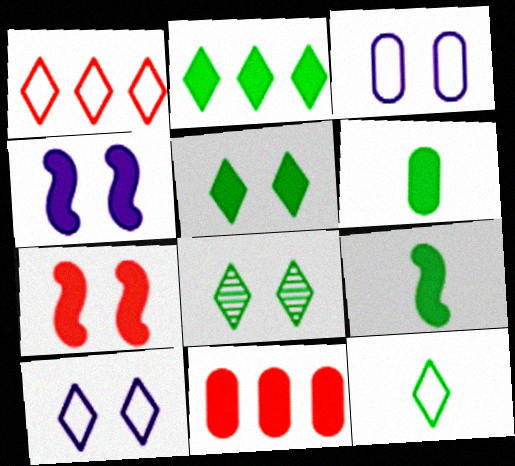[[1, 10, 12], 
[2, 8, 12], 
[3, 7, 8]]